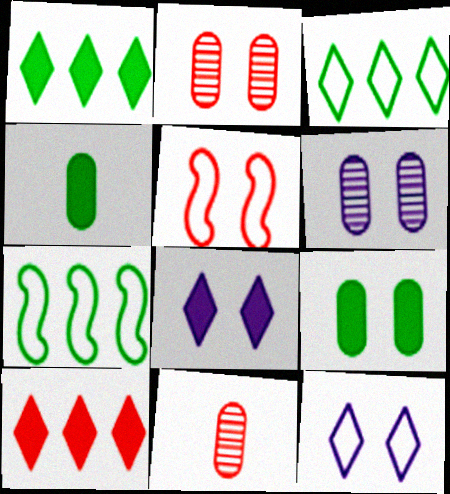[[5, 10, 11], 
[7, 8, 11]]